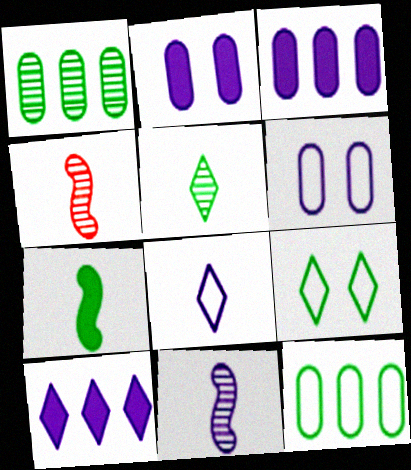[[1, 7, 9], 
[3, 4, 9], 
[6, 10, 11]]